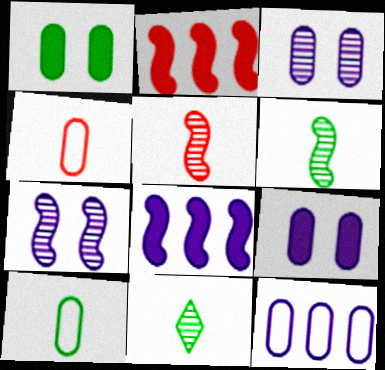[]